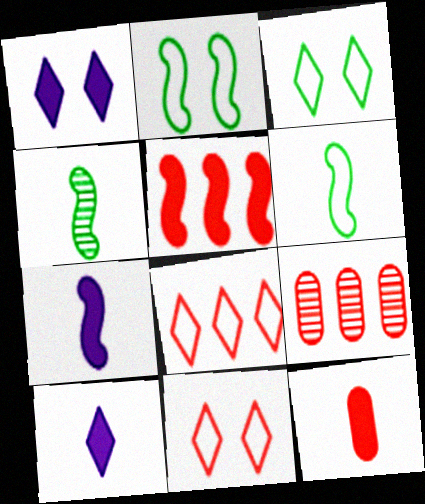[[1, 6, 9], 
[2, 9, 10], 
[3, 7, 9], 
[5, 8, 9]]